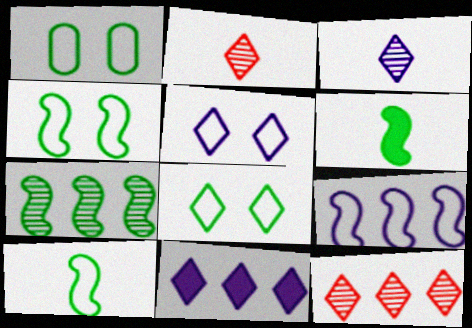[[1, 4, 8], 
[2, 8, 11], 
[3, 5, 11], 
[4, 6, 7]]